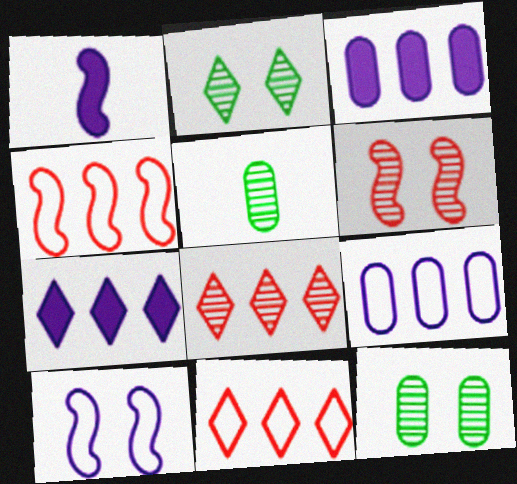[[1, 11, 12]]